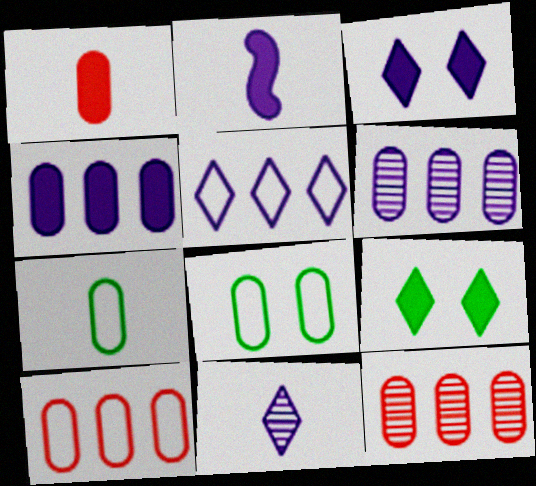[[1, 6, 8], 
[2, 3, 4], 
[3, 5, 11]]